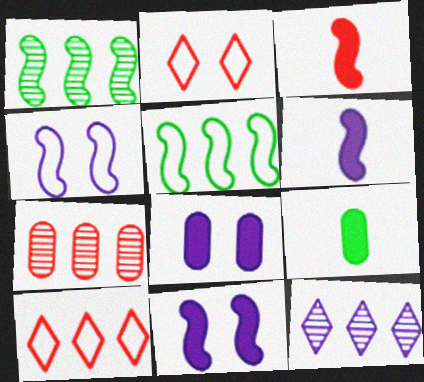[[1, 3, 4], 
[1, 7, 12], 
[2, 3, 7]]